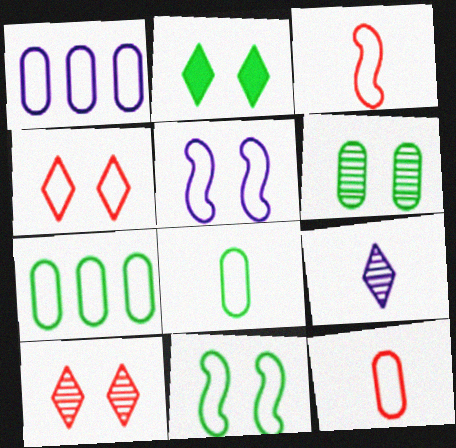[[2, 6, 11]]